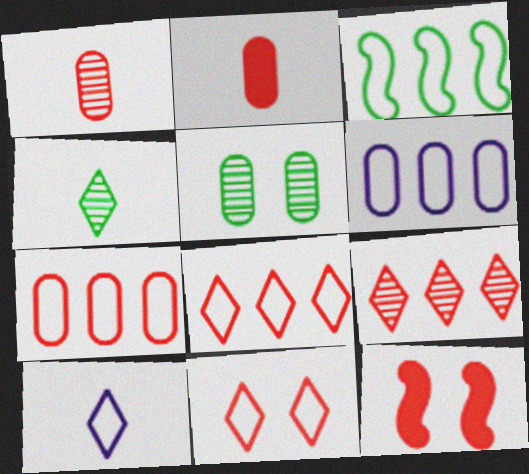[[1, 8, 12], 
[2, 5, 6], 
[3, 6, 8], 
[4, 6, 12]]